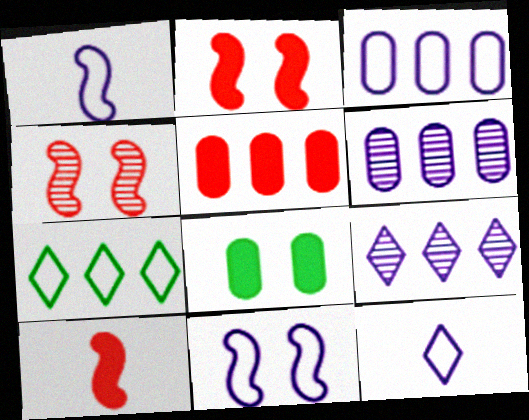[[3, 11, 12]]